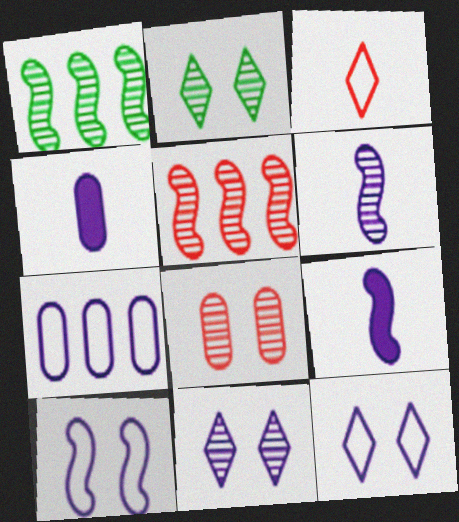[[7, 9, 11]]